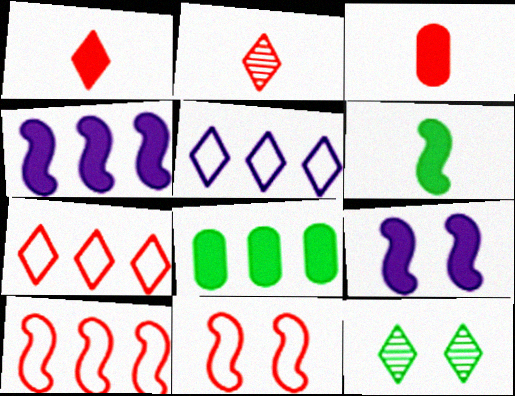[[1, 5, 12], 
[1, 8, 9]]